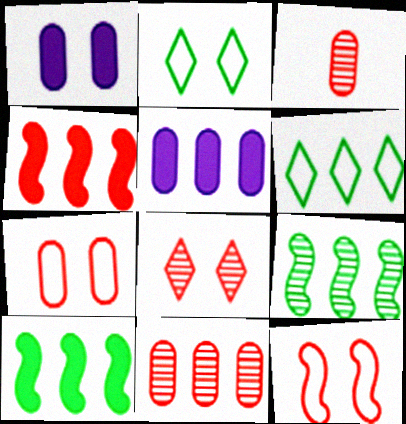[]